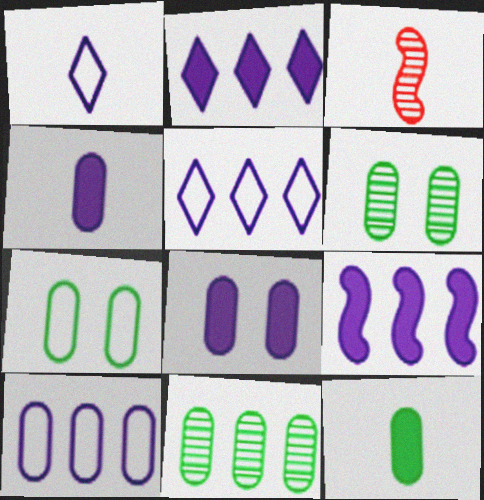[[1, 3, 12], 
[2, 3, 7], 
[7, 11, 12]]